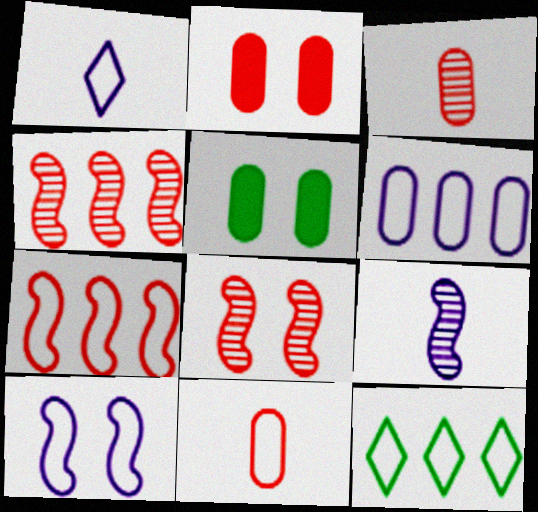[[1, 4, 5], 
[1, 6, 10], 
[2, 9, 12], 
[3, 5, 6], 
[6, 7, 12], 
[10, 11, 12]]